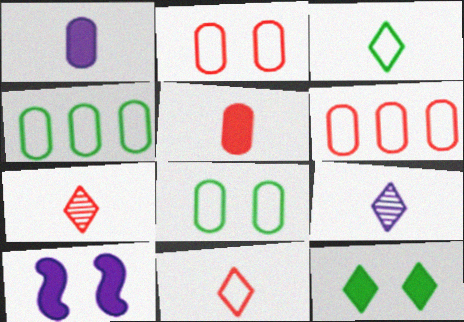[[4, 7, 10]]